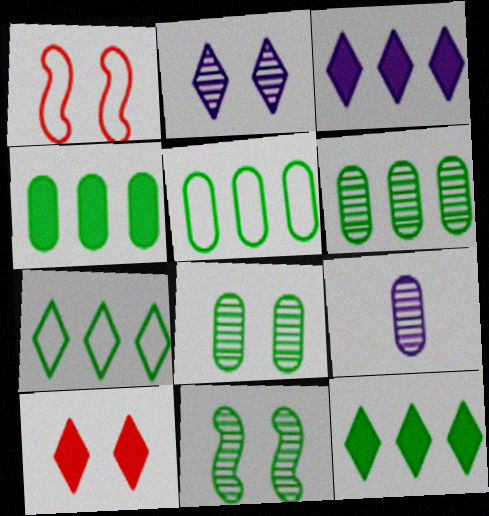[[1, 9, 12], 
[4, 5, 6]]